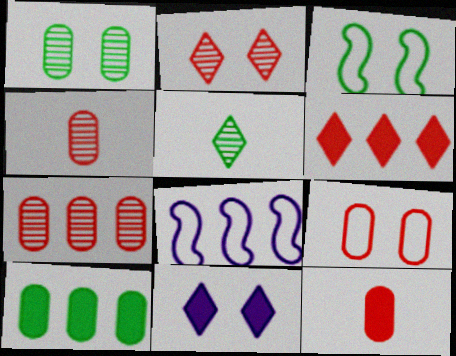[[3, 5, 10], 
[7, 9, 12]]